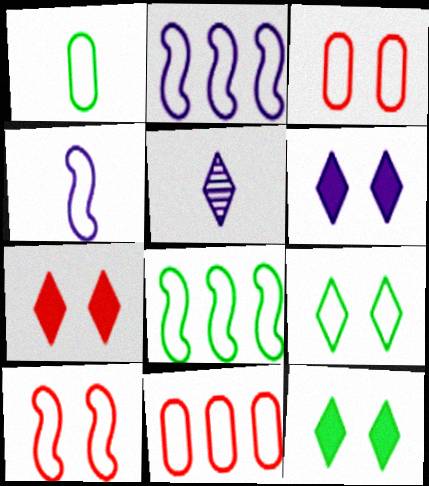[[1, 8, 9], 
[4, 8, 10], 
[4, 9, 11], 
[6, 7, 12]]